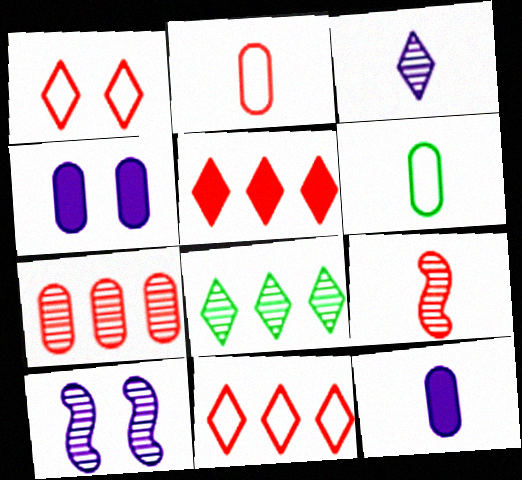[[4, 6, 7], 
[5, 6, 10]]